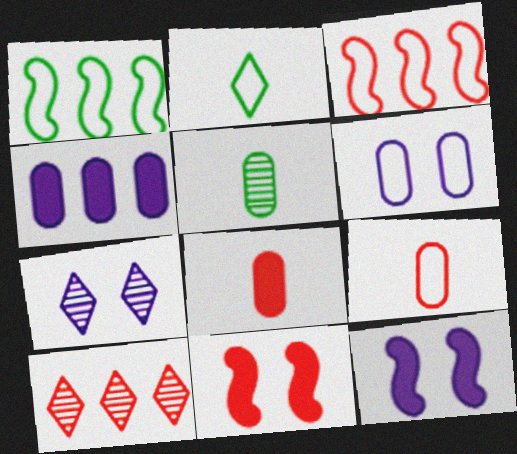[[1, 4, 10], 
[1, 7, 8], 
[2, 3, 6], 
[6, 7, 12], 
[9, 10, 11]]